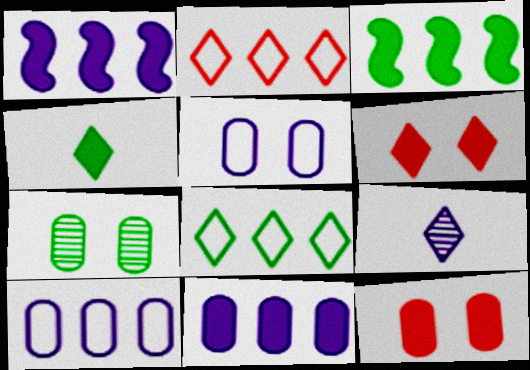[[1, 4, 12], 
[1, 5, 9], 
[5, 7, 12], 
[6, 8, 9]]